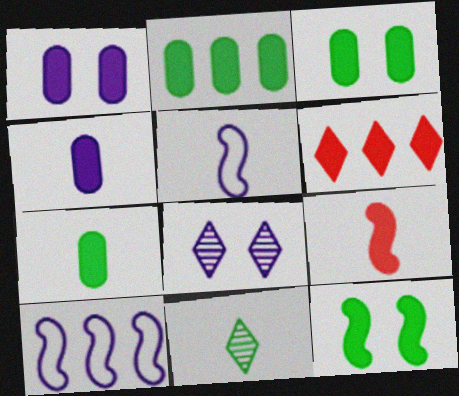[[2, 3, 7], 
[4, 6, 12], 
[4, 8, 10]]